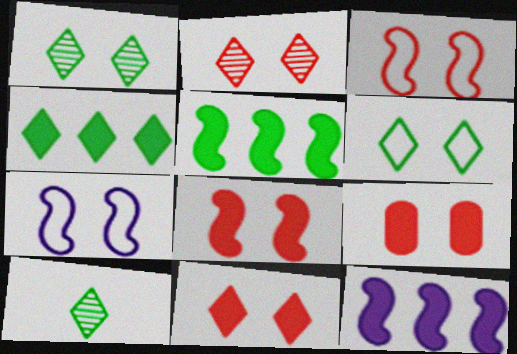[[1, 7, 9], 
[2, 3, 9], 
[4, 6, 10], 
[8, 9, 11]]